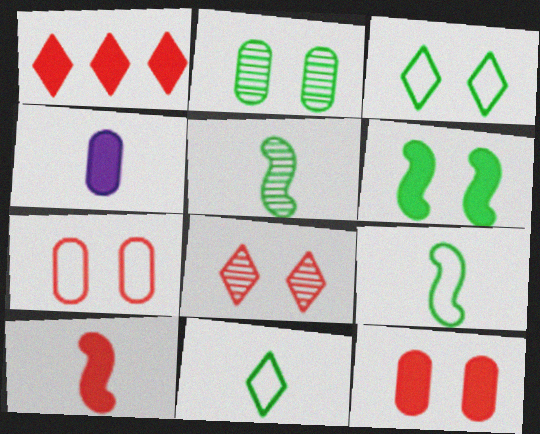[[1, 4, 6], 
[1, 10, 12], 
[2, 3, 6]]